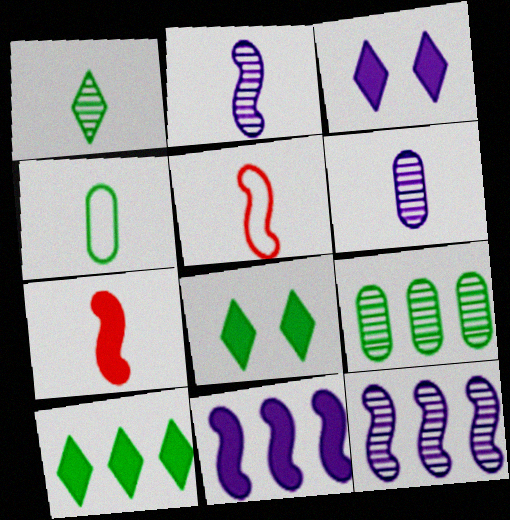[[3, 5, 9]]